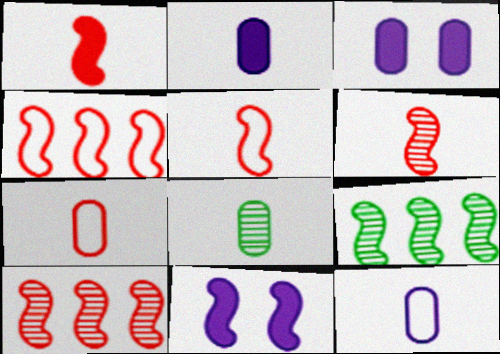[[1, 5, 6], 
[2, 7, 8], 
[5, 9, 11]]